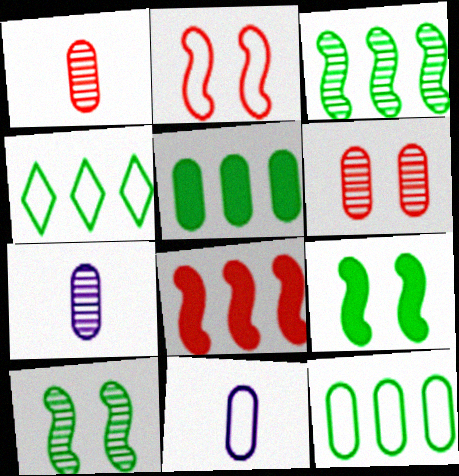[[2, 4, 11], 
[3, 4, 5], 
[5, 6, 11]]